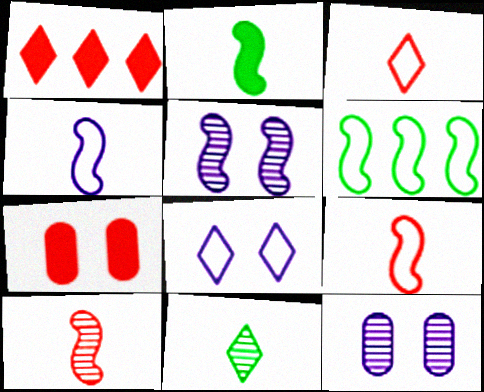[[1, 8, 11], 
[2, 4, 10]]